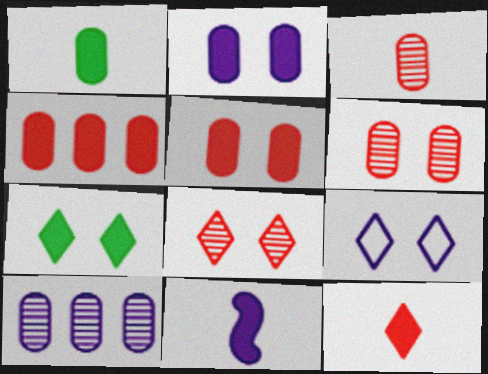[[1, 2, 4], 
[1, 11, 12], 
[4, 7, 11], 
[7, 8, 9], 
[9, 10, 11]]